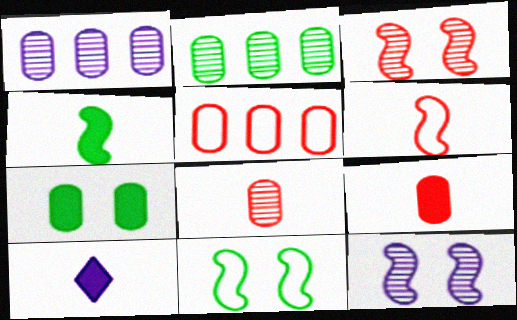[[4, 9, 10]]